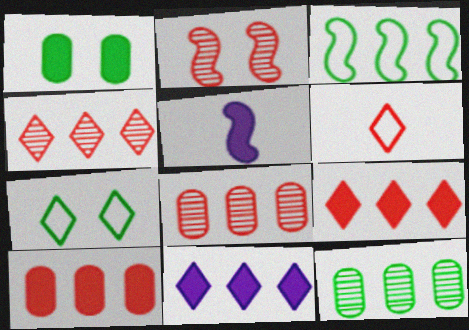[[1, 5, 9], 
[2, 3, 5], 
[2, 6, 10], 
[3, 8, 11], 
[5, 7, 8]]